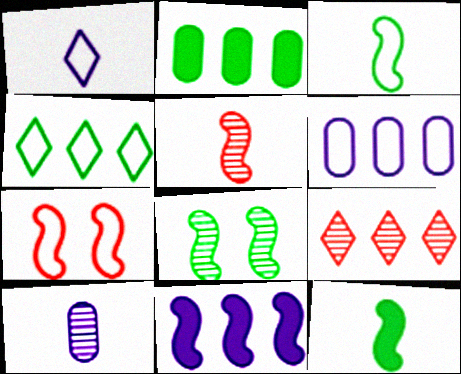[[8, 9, 10]]